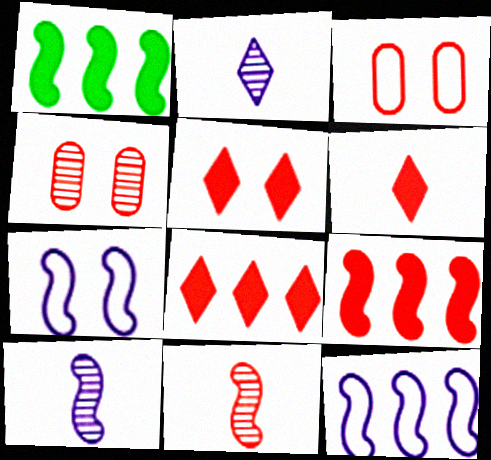[[1, 2, 3], 
[1, 7, 11], 
[3, 8, 11], 
[5, 6, 8]]